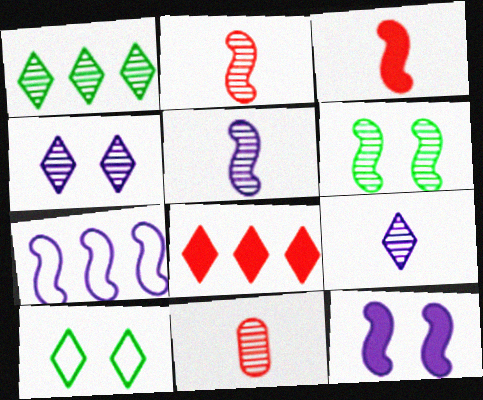[[3, 6, 7], 
[5, 7, 12], 
[8, 9, 10]]